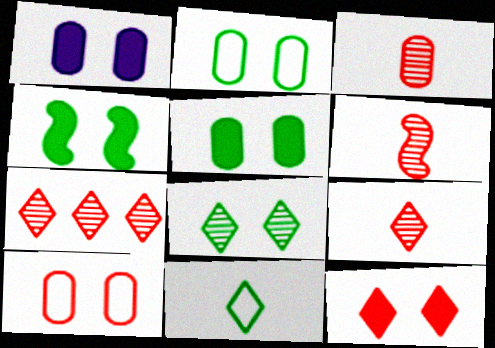[[1, 4, 12], 
[2, 4, 8], 
[3, 6, 9]]